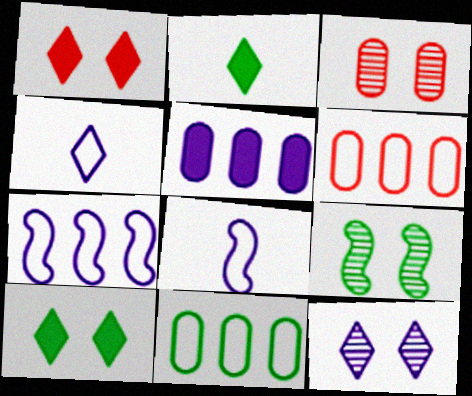[[2, 3, 7], 
[2, 9, 11], 
[3, 9, 12], 
[5, 8, 12]]